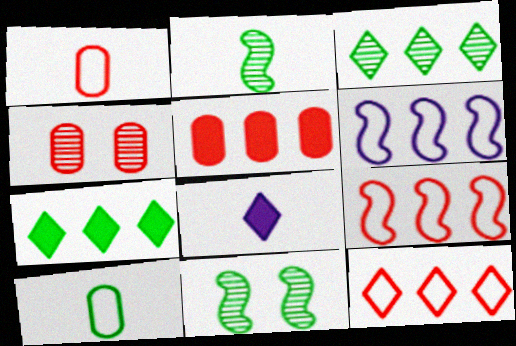[[1, 2, 8], 
[1, 4, 5], 
[3, 5, 6], 
[7, 10, 11]]